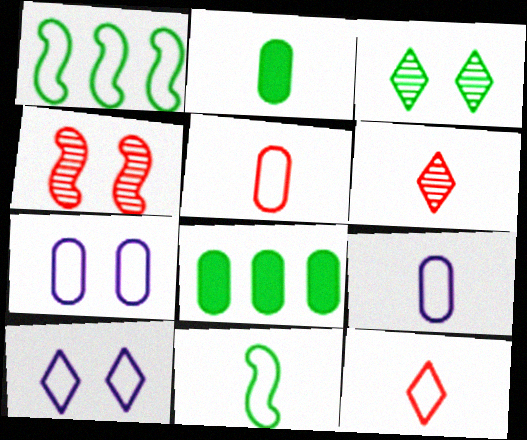[[1, 2, 3], 
[1, 5, 10], 
[1, 7, 12], 
[3, 8, 11], 
[9, 11, 12]]